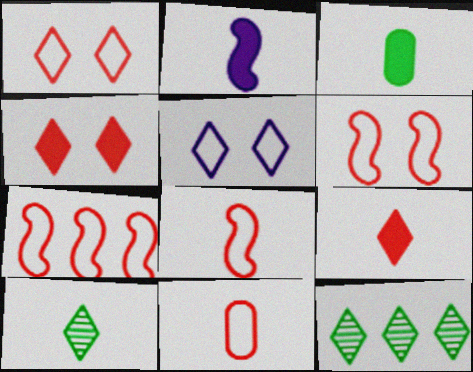[[1, 7, 11], 
[2, 3, 9], 
[2, 10, 11], 
[5, 9, 12], 
[6, 7, 8]]